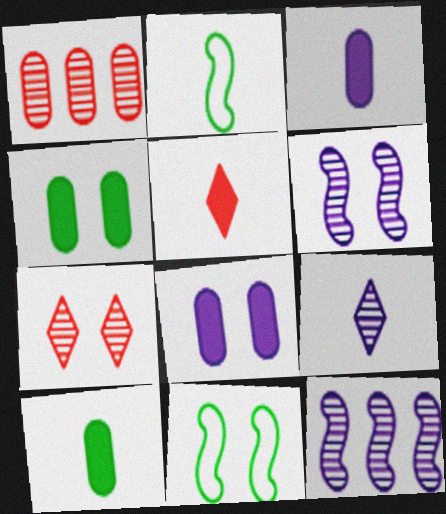[[7, 8, 11]]